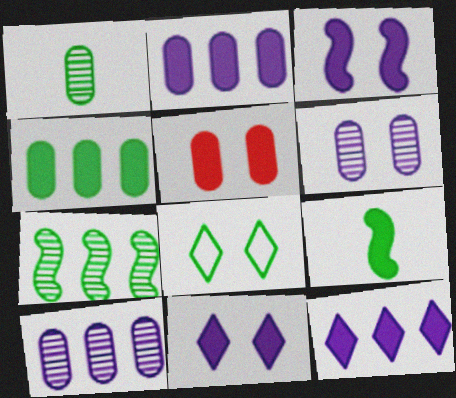[[5, 9, 12]]